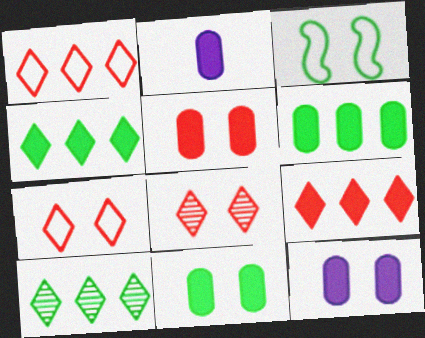[[2, 5, 6], 
[3, 8, 12], 
[5, 11, 12]]